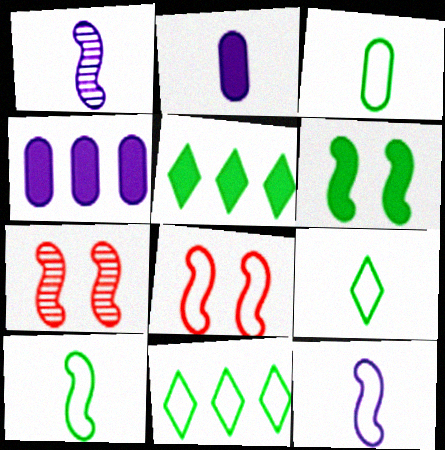[[2, 7, 11], 
[3, 9, 10], 
[4, 7, 9]]